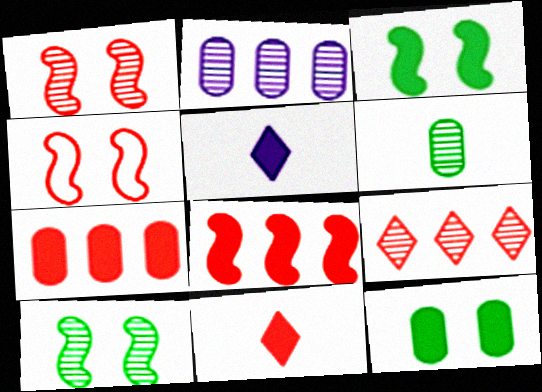[[3, 5, 7], 
[5, 8, 12]]